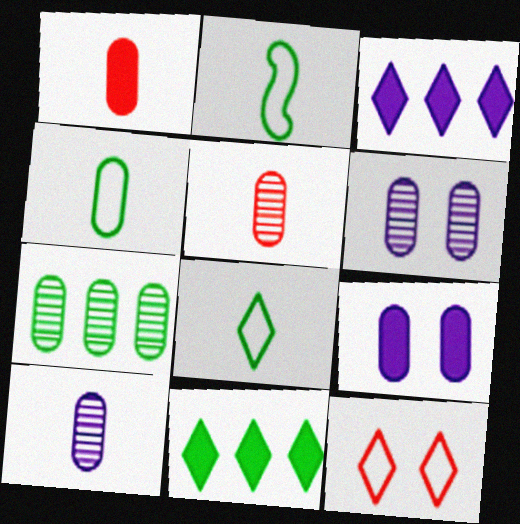[[1, 4, 10], 
[2, 4, 8], 
[5, 6, 7]]